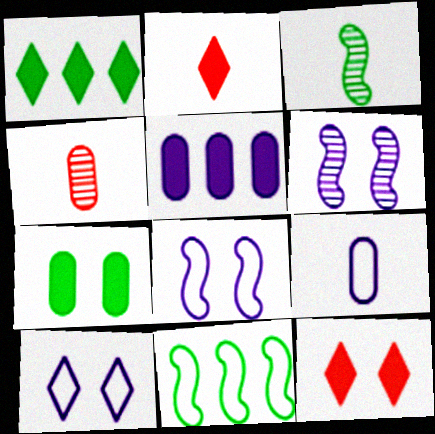[[1, 4, 8], 
[2, 3, 9]]